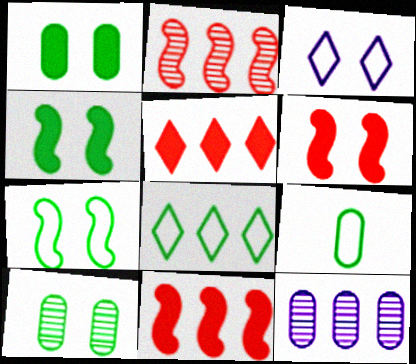[[3, 6, 10], 
[7, 8, 9], 
[8, 11, 12]]